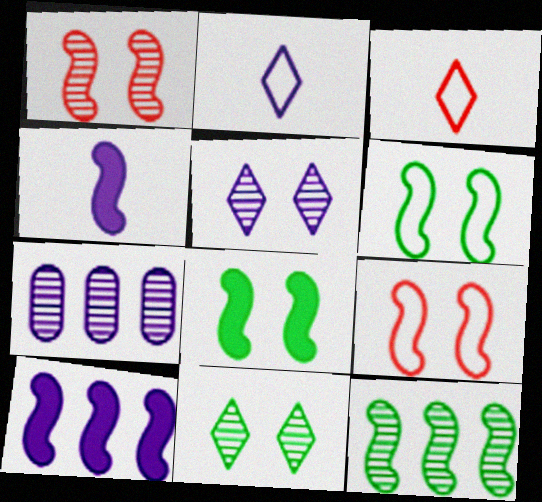[[3, 7, 8], 
[4, 9, 12]]